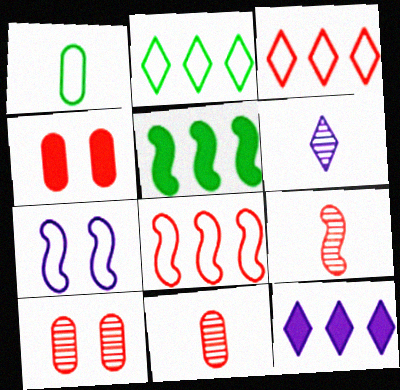[[1, 3, 7], 
[3, 4, 9], 
[5, 7, 9]]